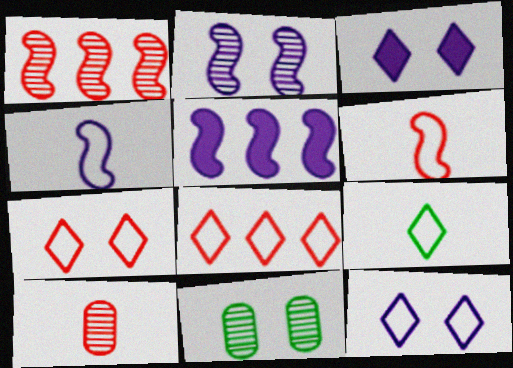[[2, 4, 5], 
[8, 9, 12]]